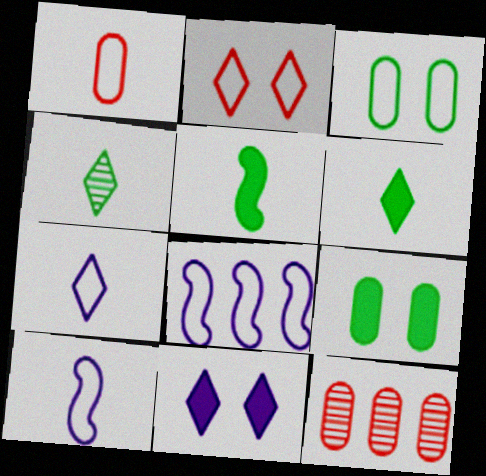[]